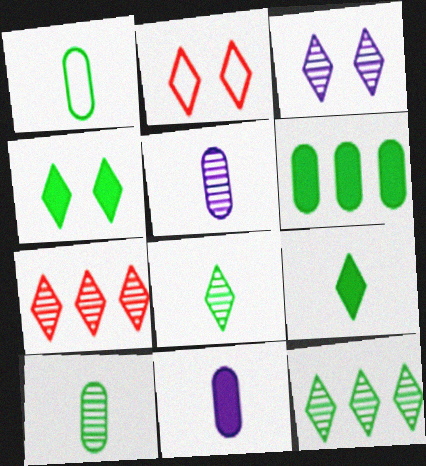[[2, 3, 4], 
[3, 7, 8]]